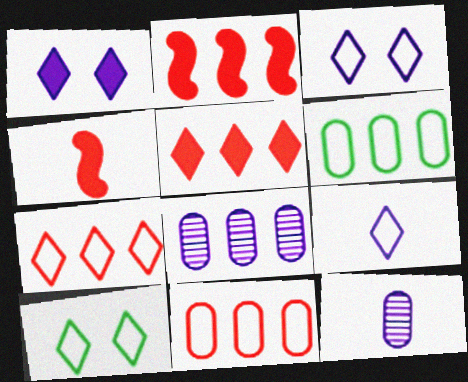[[2, 10, 12], 
[4, 8, 10], 
[7, 9, 10]]